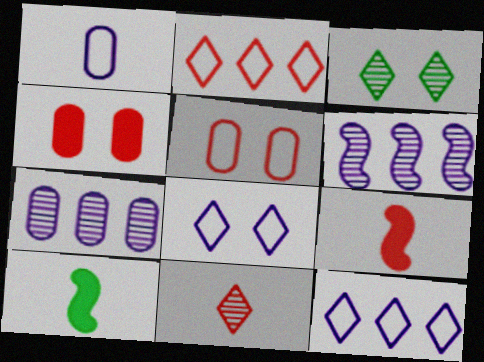[[1, 10, 11]]